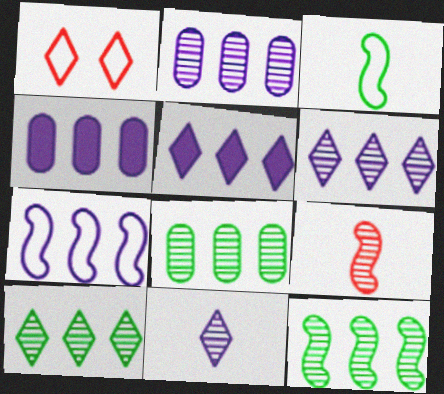[[2, 5, 7], 
[4, 6, 7], 
[8, 10, 12]]